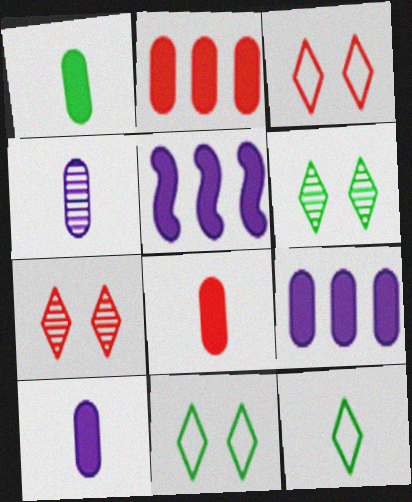[[1, 8, 10]]